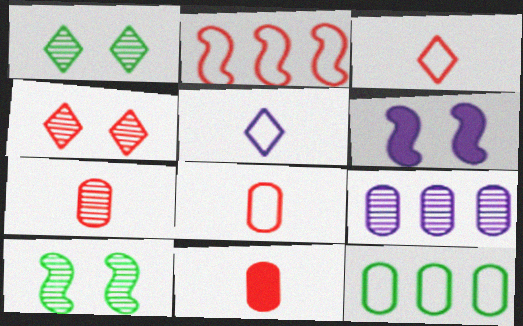[[2, 4, 11], 
[5, 6, 9], 
[7, 8, 11]]